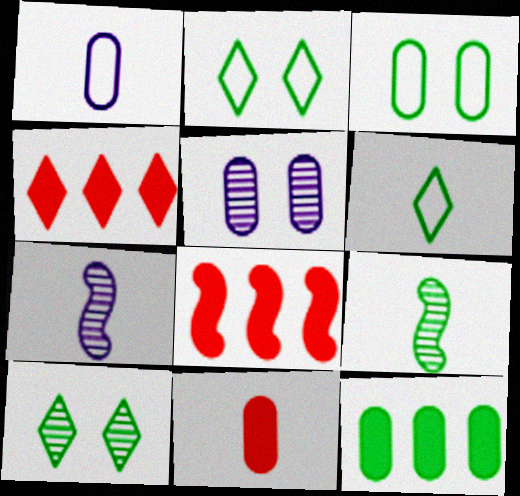[[1, 8, 10], 
[2, 9, 12], 
[3, 4, 7], 
[5, 6, 8], 
[6, 7, 11]]